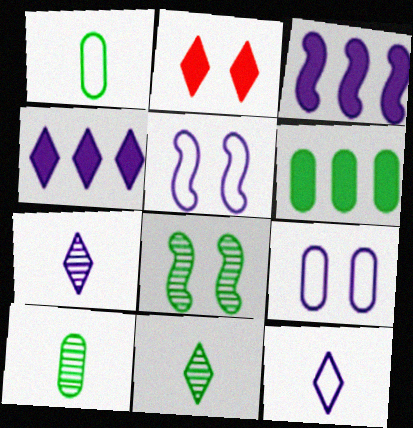[[2, 8, 9], 
[3, 7, 9]]